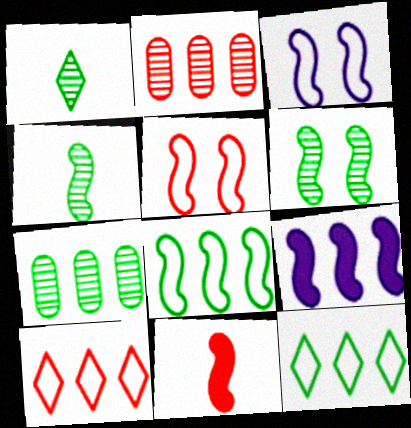[[1, 6, 7], 
[2, 9, 12], 
[4, 5, 9], 
[7, 9, 10]]